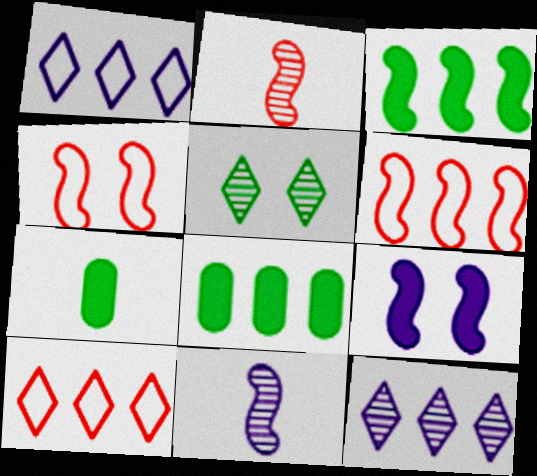[[3, 4, 11], 
[4, 7, 12], 
[6, 8, 12]]